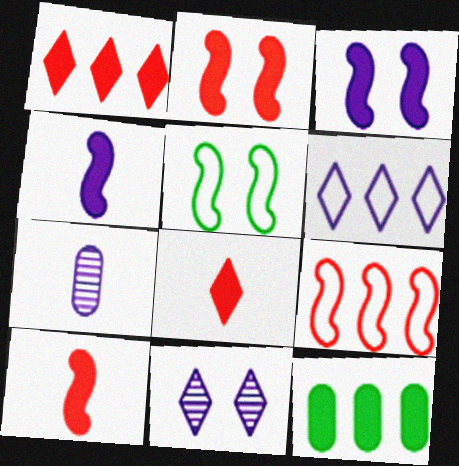[[1, 5, 7], 
[3, 6, 7], 
[3, 8, 12]]